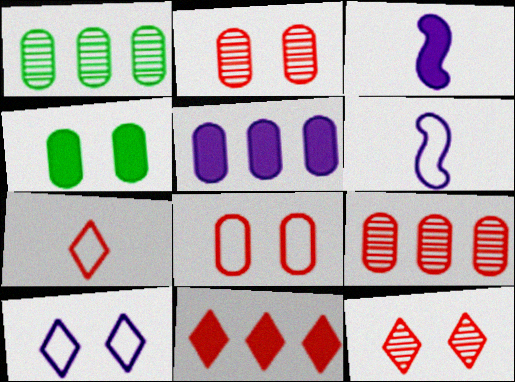[[3, 4, 11], 
[7, 11, 12]]